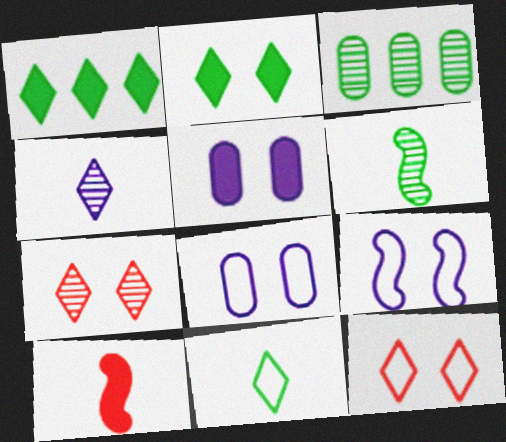[[1, 4, 12], 
[1, 5, 10]]